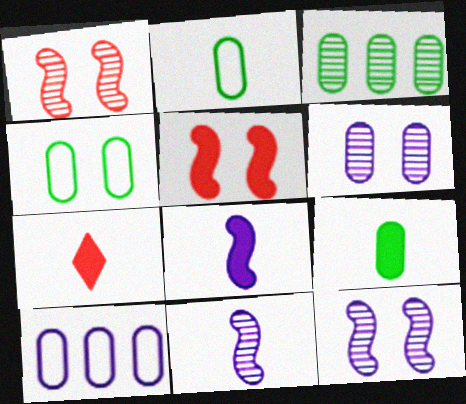[[2, 7, 11], 
[3, 4, 9], 
[7, 8, 9]]